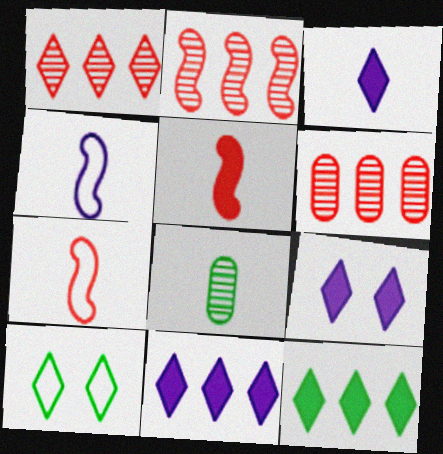[[1, 2, 6], 
[1, 3, 10], 
[3, 7, 8], 
[3, 9, 11]]